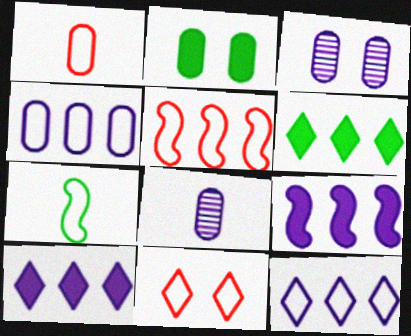[[1, 5, 11], 
[4, 7, 11]]